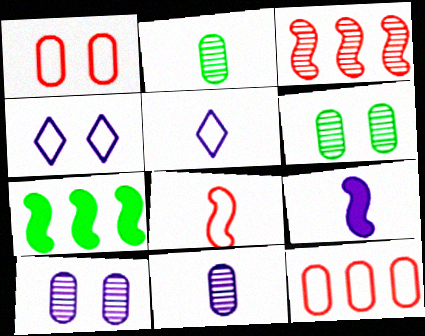[[5, 9, 11]]